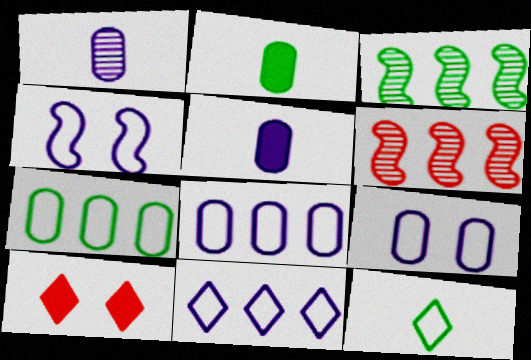[]